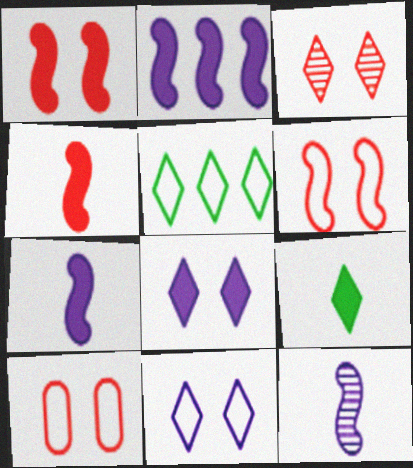[[1, 3, 10]]